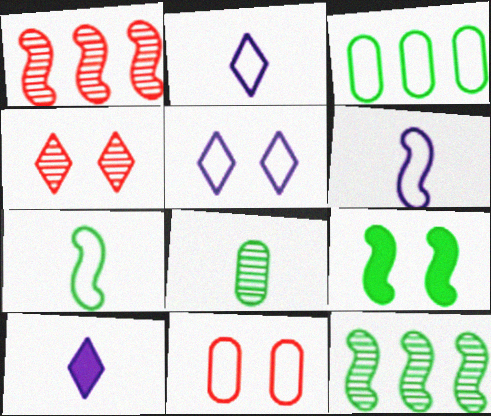[[1, 6, 9], 
[7, 9, 12], 
[10, 11, 12]]